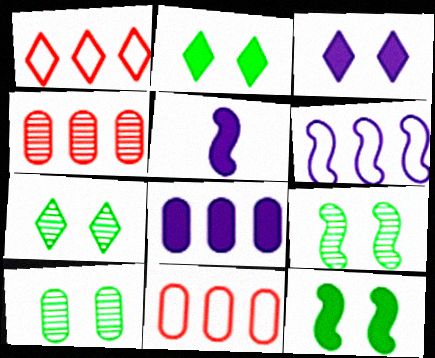[[1, 5, 10], 
[3, 5, 8], 
[5, 7, 11], 
[7, 9, 10]]